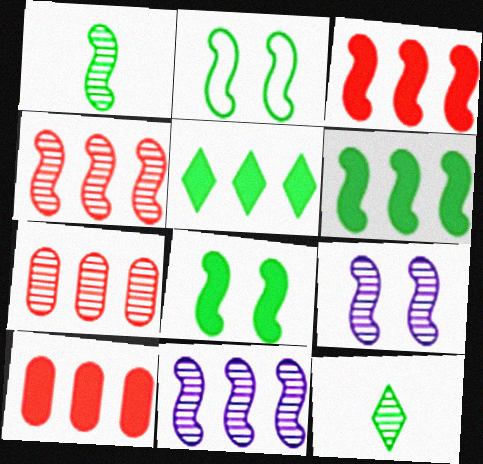[[1, 2, 6], 
[1, 4, 9], 
[7, 9, 12]]